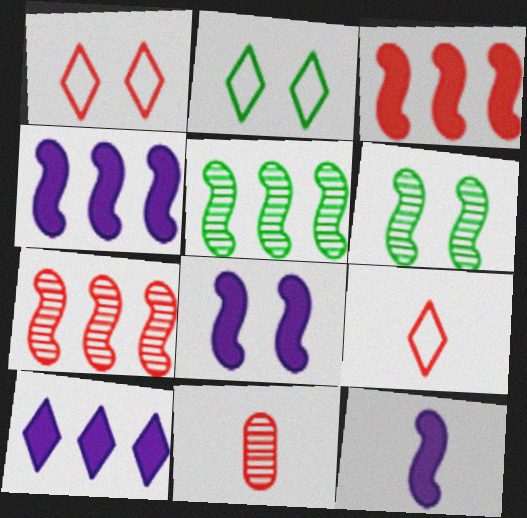[[1, 3, 11], 
[2, 4, 11], 
[4, 8, 12]]